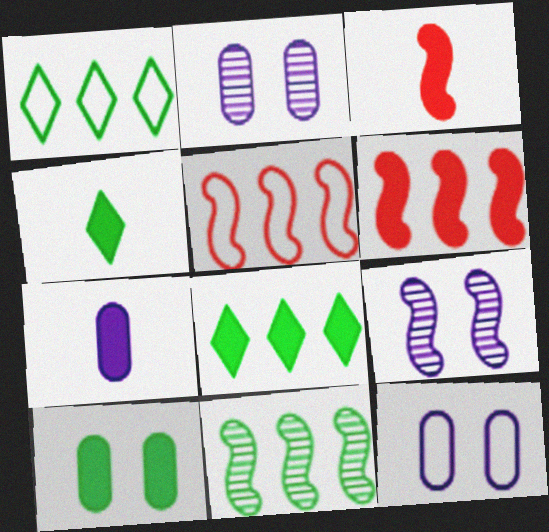[[1, 2, 3], 
[2, 4, 5], 
[3, 4, 7]]